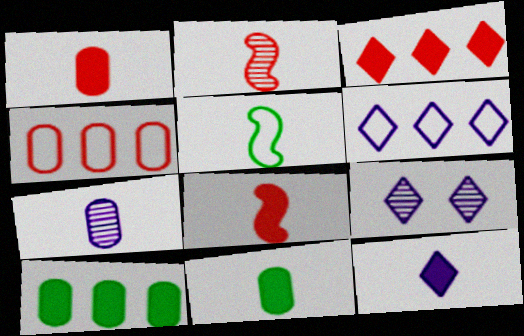[[6, 9, 12], 
[8, 11, 12]]